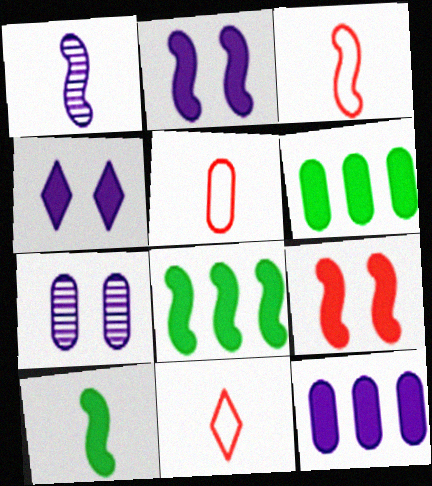[[1, 3, 10], 
[3, 5, 11], 
[5, 6, 7], 
[7, 8, 11]]